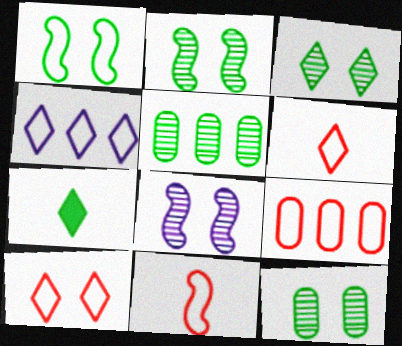[[1, 5, 7], 
[2, 3, 12], 
[7, 8, 9], 
[9, 10, 11]]